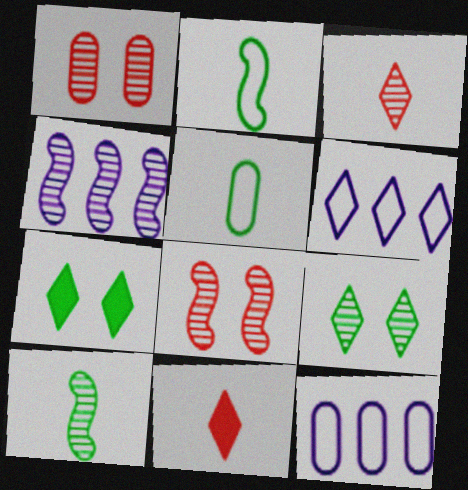[[3, 6, 7], 
[4, 8, 10], 
[6, 9, 11]]